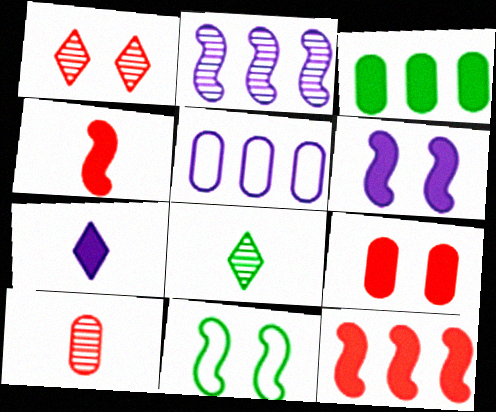[[2, 4, 11], 
[3, 8, 11]]